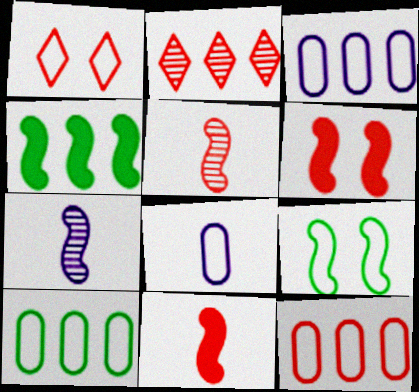[[2, 3, 4], 
[3, 10, 12]]